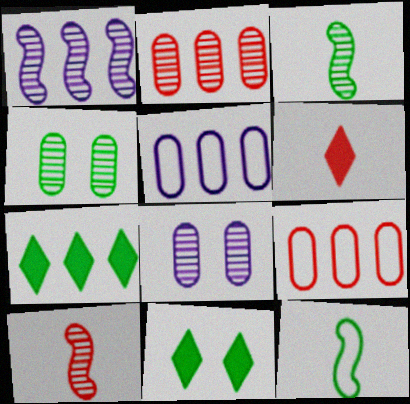[[1, 7, 9], 
[4, 7, 12], 
[5, 10, 11]]